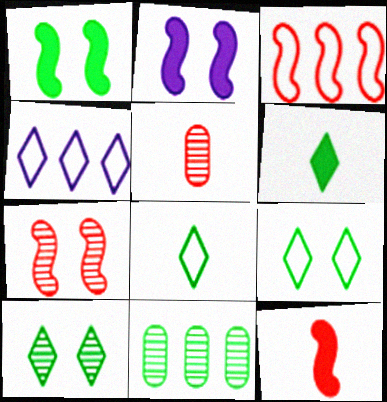[[1, 4, 5], 
[1, 8, 11], 
[3, 7, 12]]